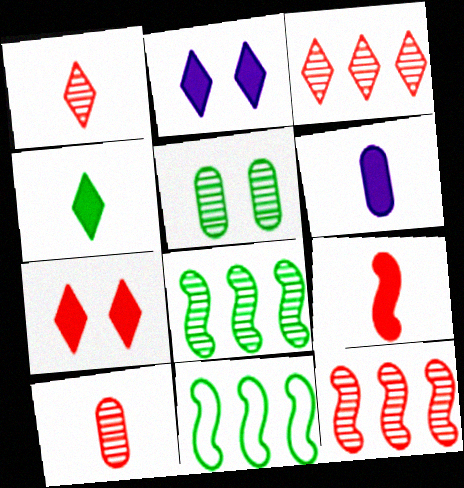[[2, 10, 11], 
[4, 5, 11], 
[4, 6, 9]]